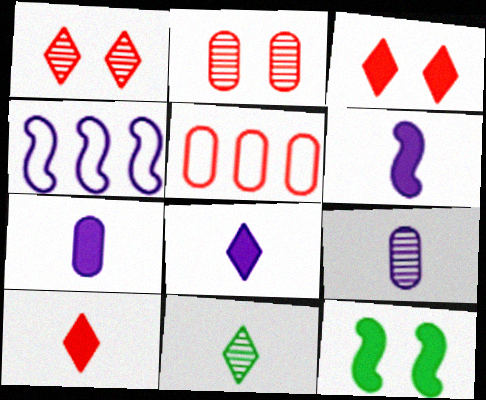[[6, 7, 8]]